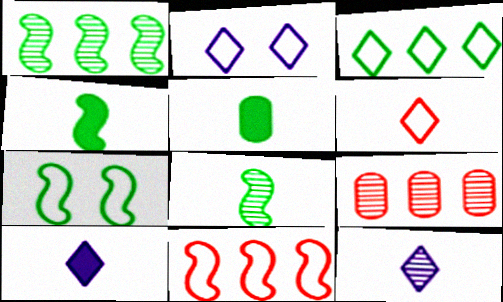[[1, 4, 7], 
[2, 3, 6], 
[2, 4, 9], 
[7, 9, 10]]